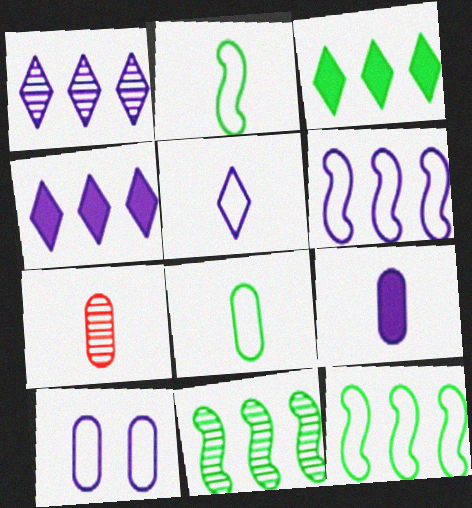[[5, 6, 10], 
[7, 8, 9]]